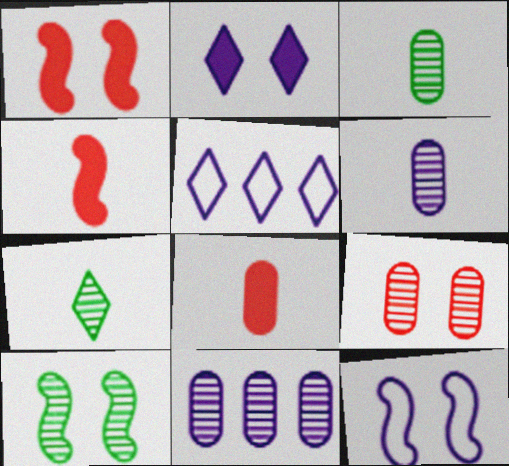[[1, 3, 5], 
[1, 10, 12], 
[3, 9, 11], 
[5, 8, 10]]